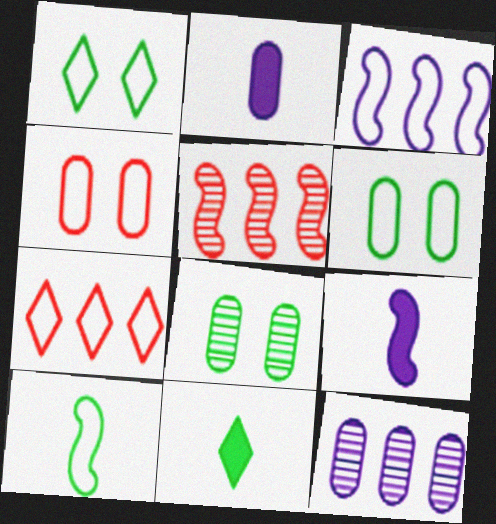[[1, 2, 5], 
[7, 8, 9]]